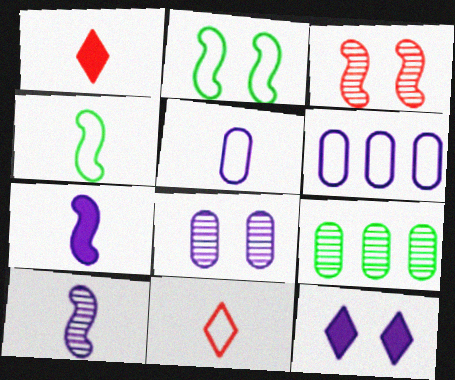[[2, 6, 11], 
[4, 5, 11], 
[6, 10, 12]]